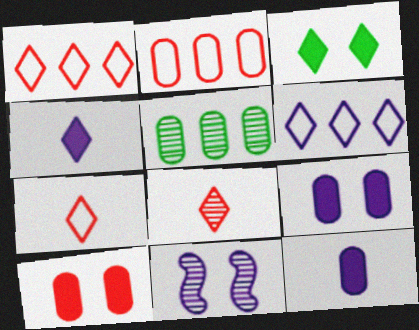[[3, 6, 8], 
[5, 8, 11], 
[6, 11, 12]]